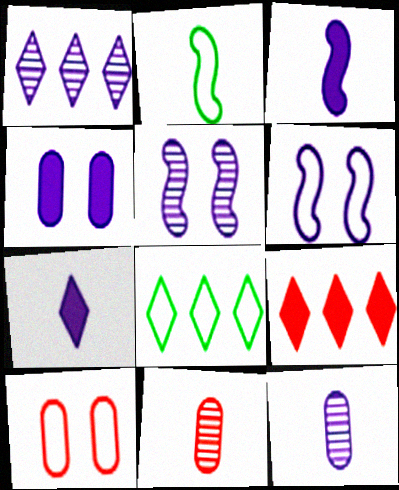[[1, 5, 12], 
[1, 8, 9], 
[2, 7, 11]]